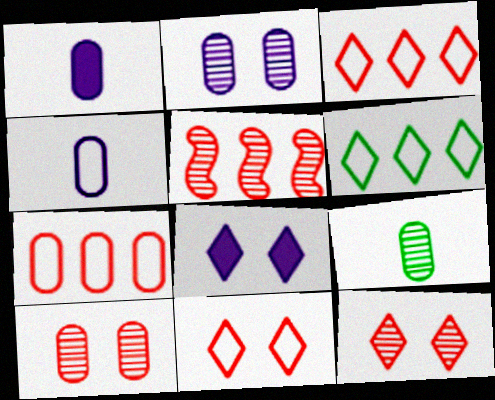[]